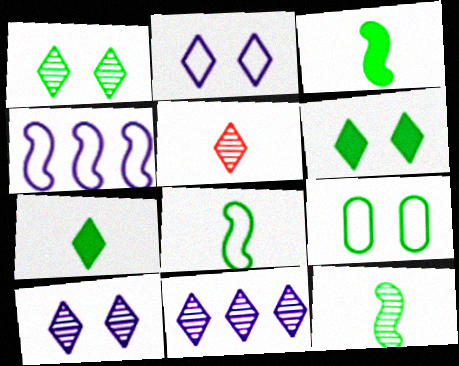[[1, 5, 11], 
[3, 8, 12]]